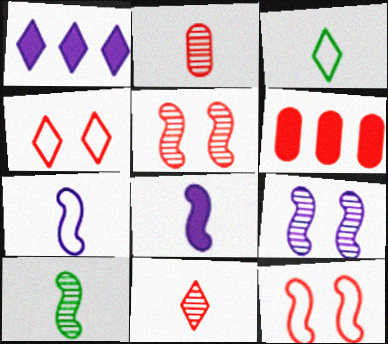[[2, 3, 8], 
[3, 6, 9], 
[6, 11, 12]]